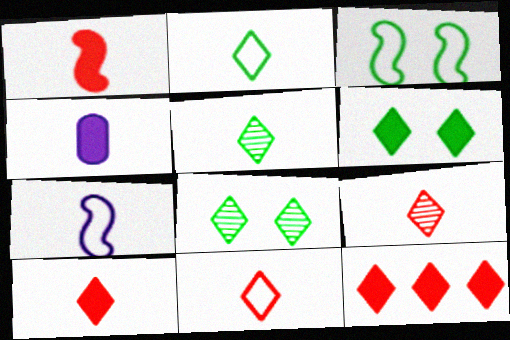[[9, 10, 11]]